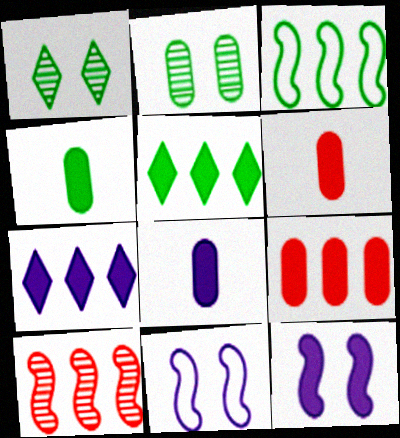[[1, 3, 4], 
[4, 6, 8], 
[5, 6, 12], 
[7, 8, 12]]